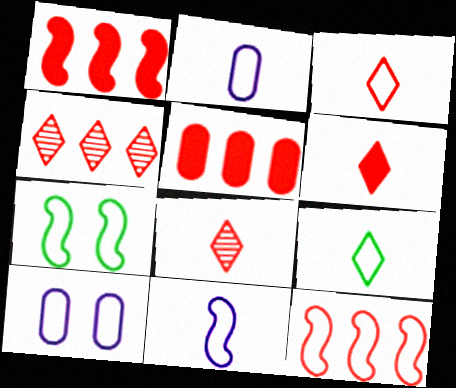[[3, 6, 8], 
[4, 5, 12], 
[7, 11, 12], 
[9, 10, 12]]